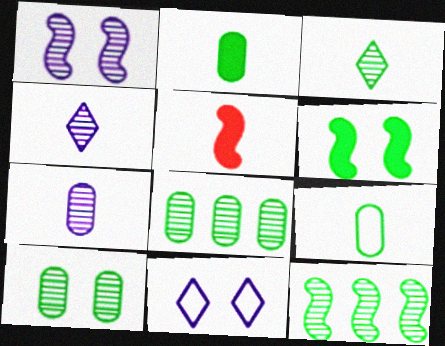[[3, 10, 12], 
[4, 5, 9], 
[5, 8, 11]]